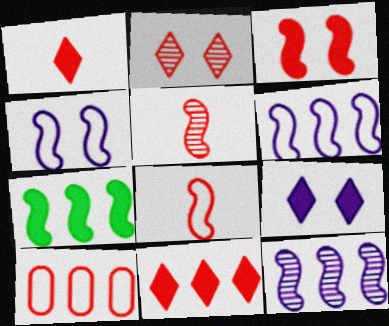[[4, 5, 7]]